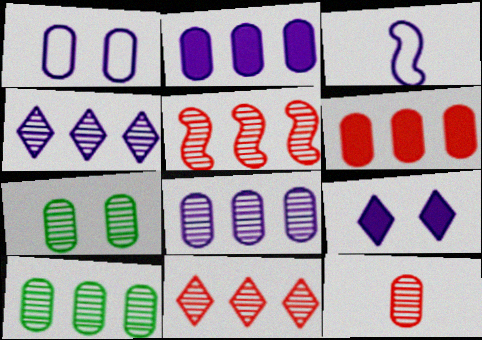[[3, 8, 9], 
[4, 5, 10], 
[7, 8, 12]]